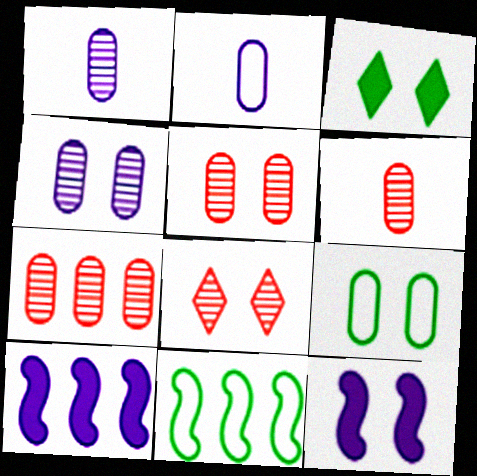[[5, 6, 7], 
[8, 9, 12]]